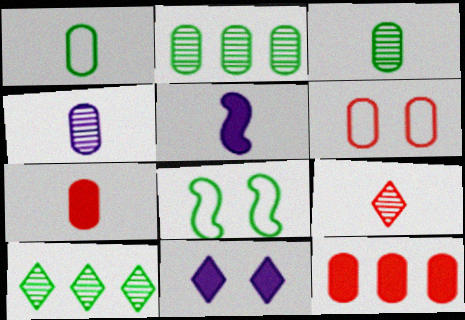[[1, 4, 7], 
[1, 5, 9], 
[5, 6, 10]]